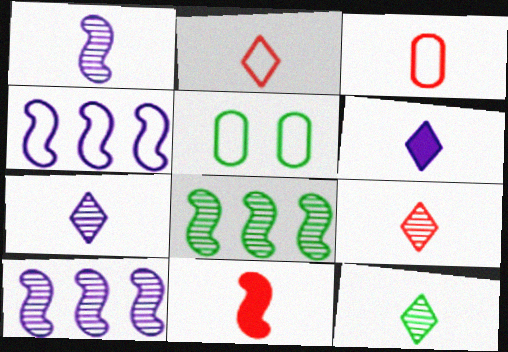[[2, 4, 5], 
[2, 6, 12], 
[3, 9, 11], 
[7, 9, 12]]